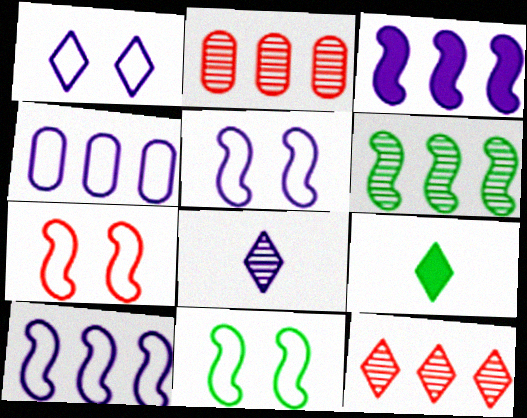[[1, 9, 12], 
[2, 5, 9], 
[5, 7, 11]]